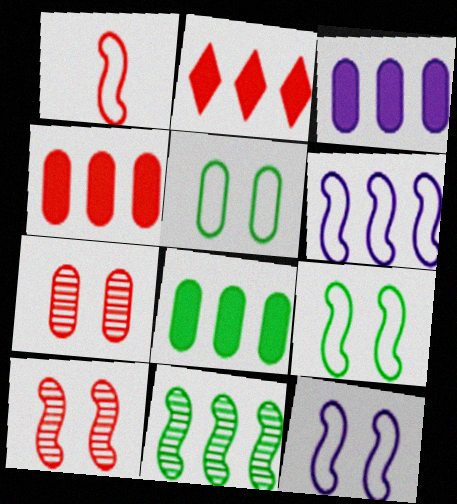[[1, 2, 7], 
[1, 6, 9], 
[3, 4, 8]]